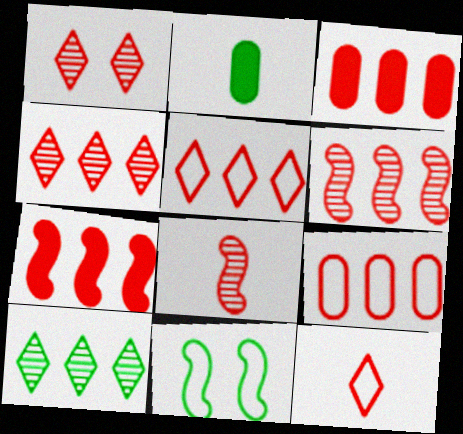[[2, 10, 11], 
[3, 5, 6], 
[4, 7, 9]]